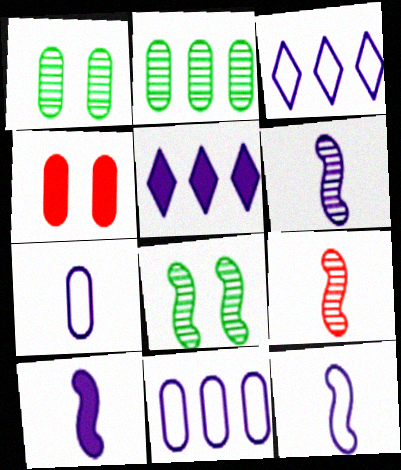[[2, 4, 7], 
[6, 10, 12]]